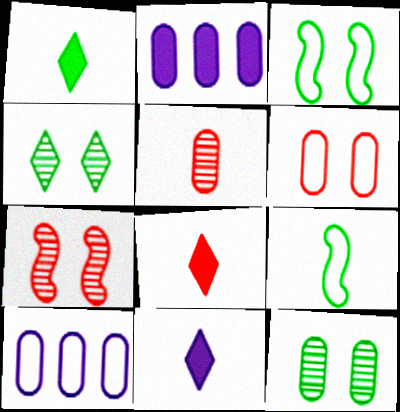[[1, 7, 10], 
[1, 8, 11], 
[5, 9, 11]]